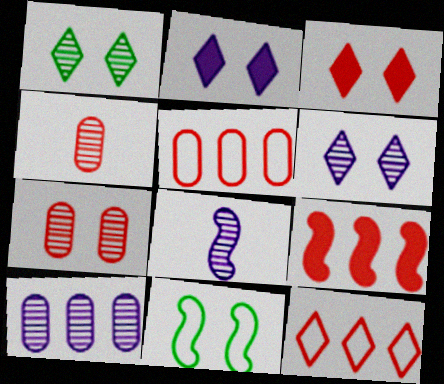[[2, 7, 11], 
[6, 8, 10], 
[8, 9, 11]]